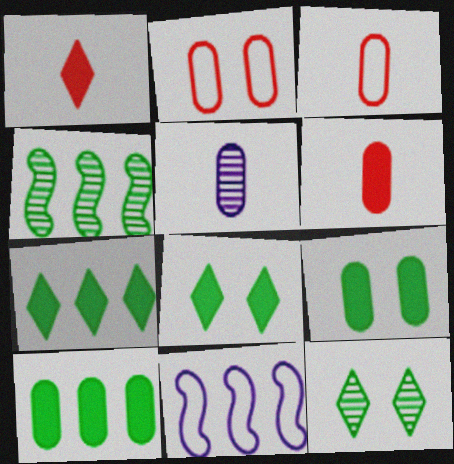[[2, 5, 10], 
[6, 11, 12]]